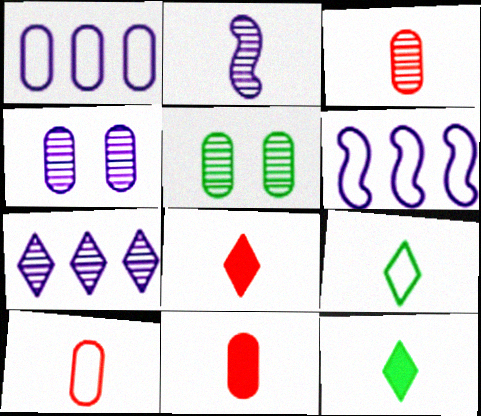[[1, 5, 11], 
[2, 4, 7], 
[2, 9, 11], 
[2, 10, 12], 
[3, 10, 11], 
[5, 6, 8]]